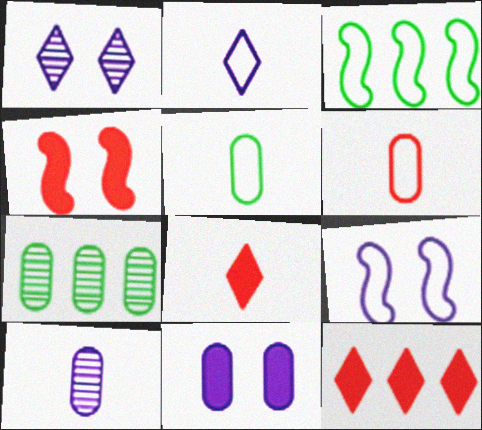[[1, 9, 11], 
[2, 4, 7], 
[6, 7, 11], 
[7, 8, 9]]